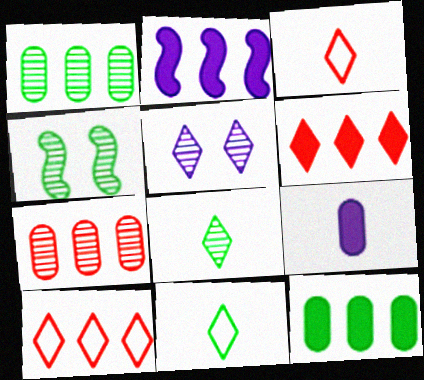[[1, 2, 10], 
[1, 4, 8], 
[2, 6, 12], 
[4, 9, 10], 
[4, 11, 12], 
[5, 6, 11]]